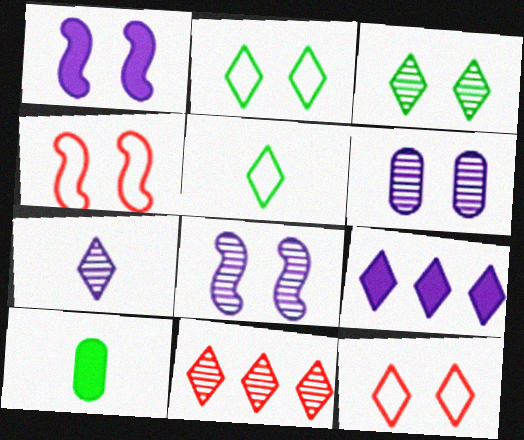[[3, 7, 11]]